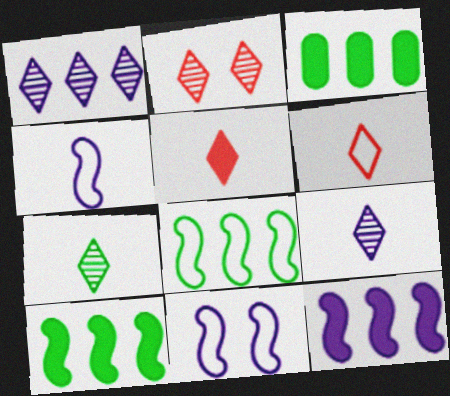[[1, 2, 7], 
[2, 3, 4]]